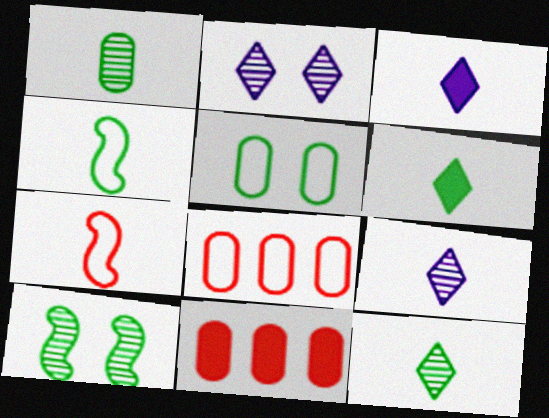[[1, 3, 7], 
[1, 4, 6], 
[2, 4, 11], 
[3, 8, 10]]